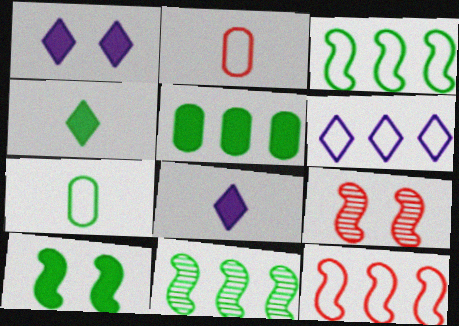[[1, 2, 11], 
[4, 5, 10]]